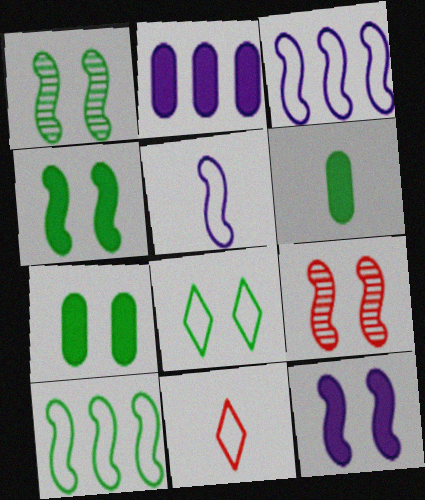[[1, 2, 11], 
[1, 7, 8]]